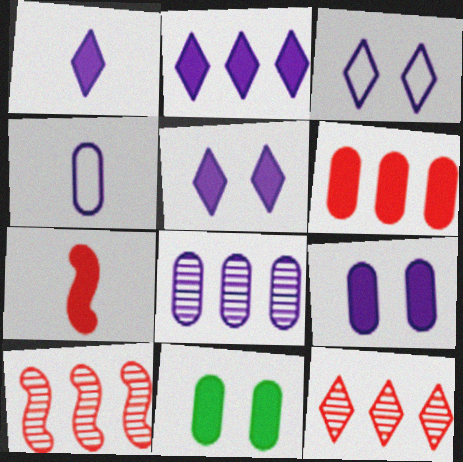[[1, 2, 5], 
[2, 7, 11], 
[4, 8, 9]]